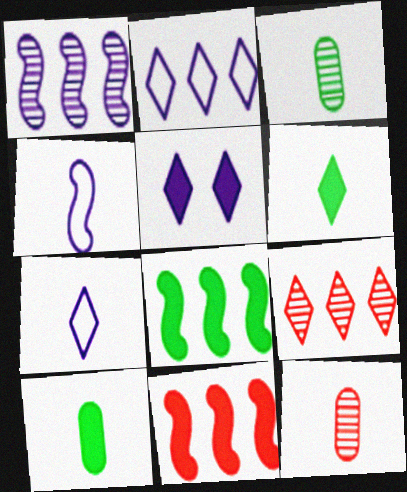[[4, 6, 12], 
[5, 10, 11]]